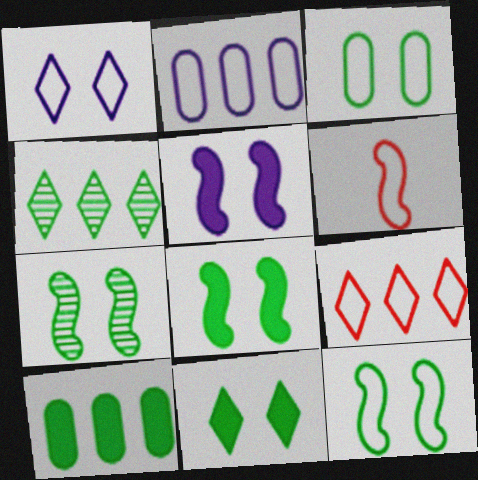[[3, 7, 11], 
[7, 8, 12]]